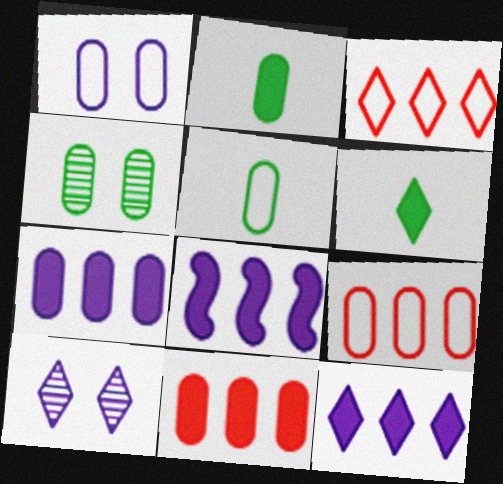[[1, 5, 9], 
[3, 6, 10], 
[7, 8, 12]]